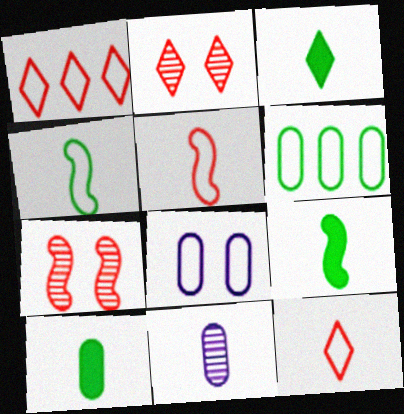[[1, 4, 8], 
[3, 5, 11], 
[3, 9, 10], 
[9, 11, 12]]